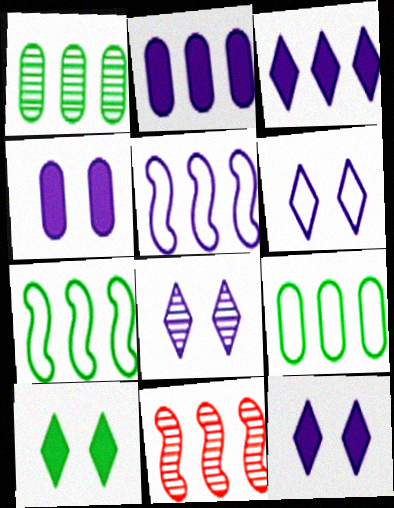[[3, 9, 11], 
[6, 8, 12]]